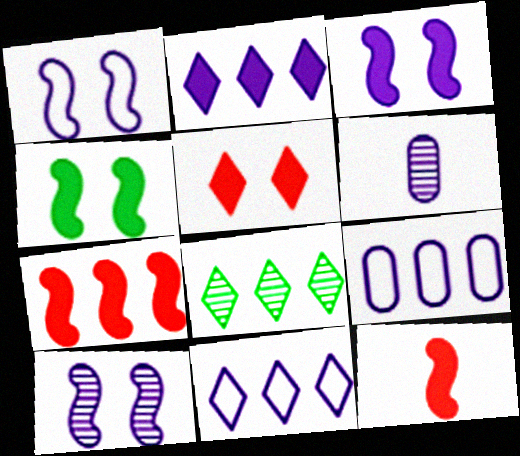[[1, 2, 6], 
[1, 3, 10], 
[3, 6, 11], 
[7, 8, 9]]